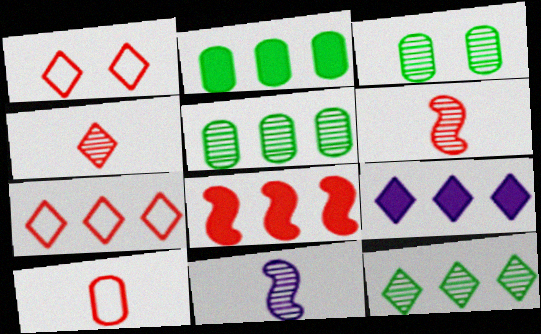[[1, 2, 11], 
[2, 8, 9], 
[7, 9, 12]]